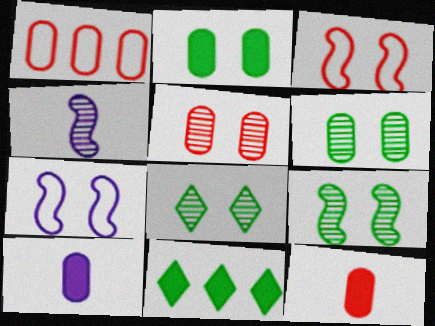[[1, 5, 12], 
[1, 6, 10], 
[6, 8, 9]]